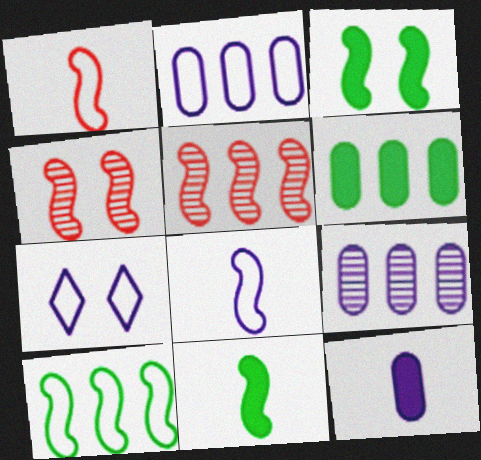[[2, 7, 8], 
[3, 5, 8]]